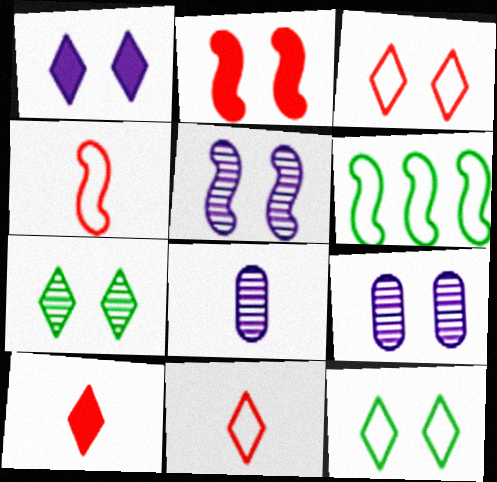[[1, 3, 7], 
[2, 9, 12], 
[6, 9, 10]]